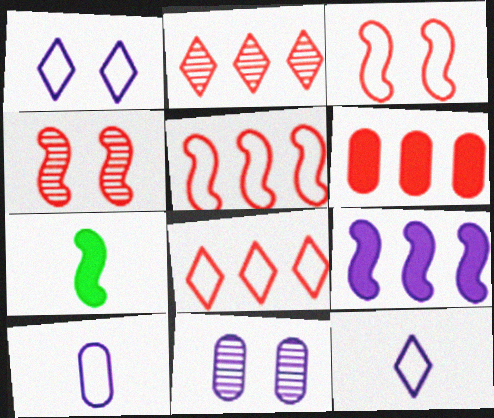[[2, 5, 6], 
[7, 8, 11], 
[9, 11, 12]]